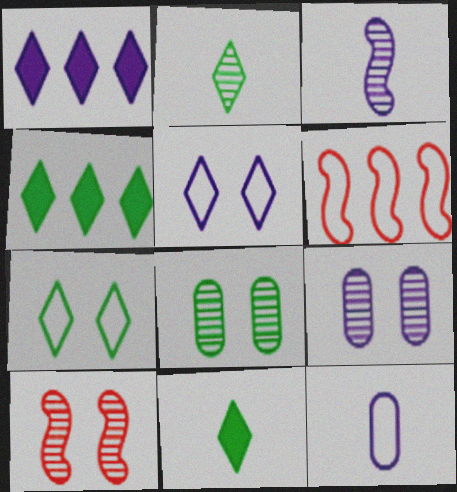[[2, 4, 7], 
[4, 10, 12], 
[6, 7, 12], 
[6, 9, 11]]